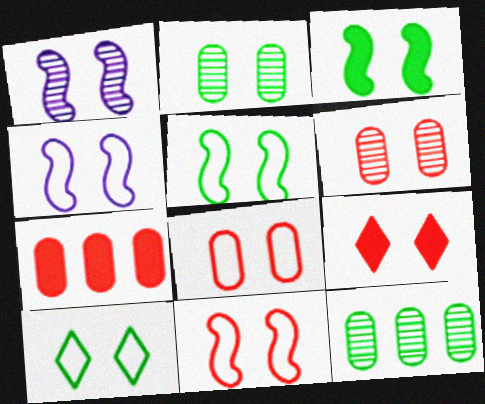[[1, 3, 11], 
[2, 3, 10], 
[2, 4, 9], 
[4, 5, 11], 
[4, 8, 10], 
[6, 9, 11]]